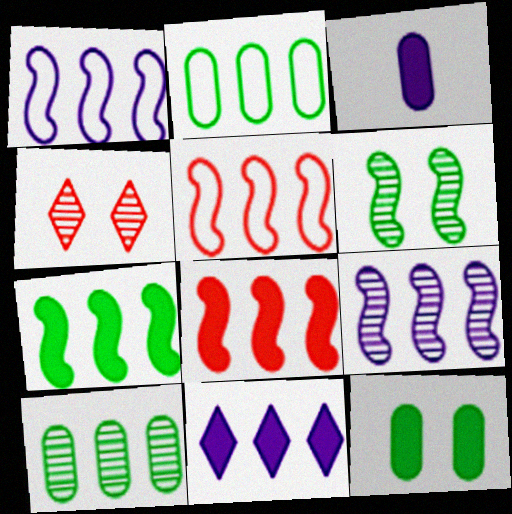[[5, 7, 9], 
[5, 10, 11]]